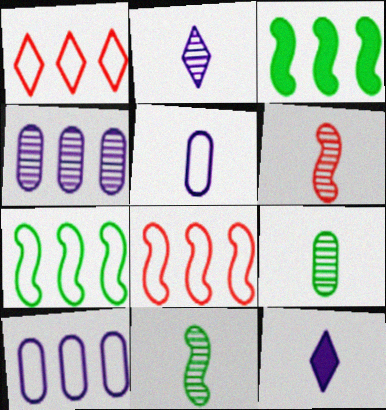[[1, 3, 4], 
[1, 7, 10], 
[2, 6, 9]]